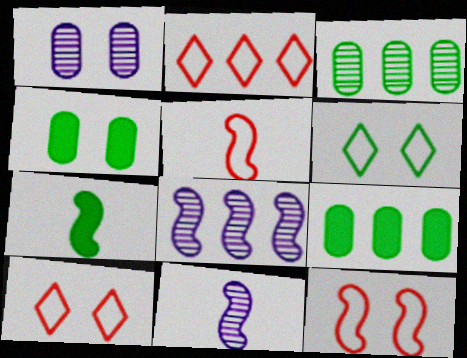[[1, 2, 7], 
[2, 4, 11], 
[2, 8, 9], 
[3, 6, 7], 
[5, 7, 11], 
[7, 8, 12], 
[9, 10, 11]]